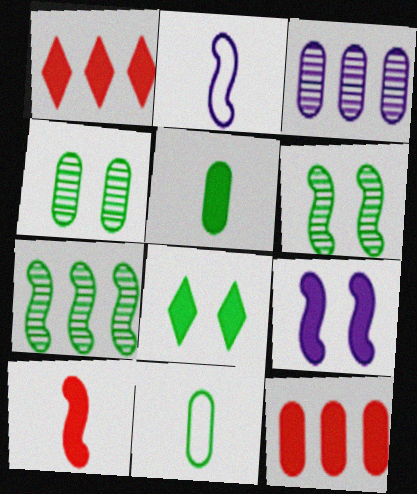[[1, 2, 4], 
[1, 5, 9], 
[7, 8, 11]]